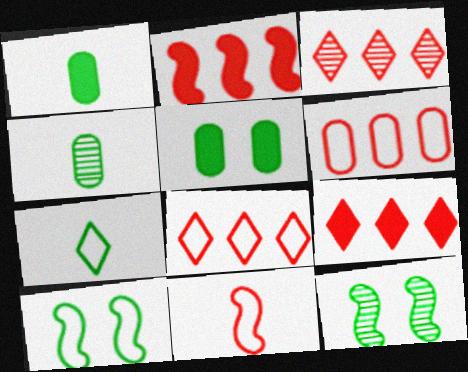[[2, 3, 6], 
[3, 8, 9]]